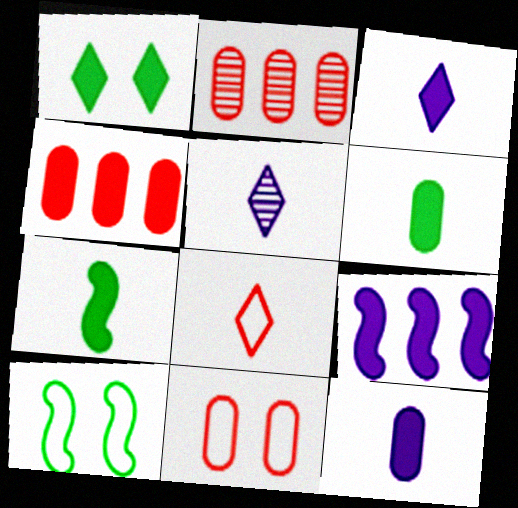[[2, 3, 10], 
[4, 5, 10]]